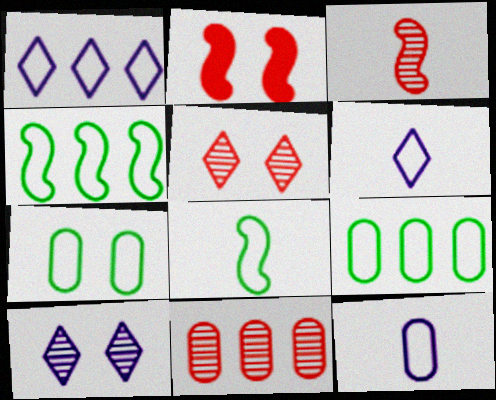[[2, 7, 10], 
[3, 5, 11]]